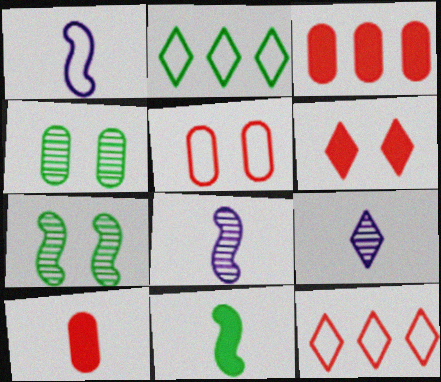[[1, 2, 5], 
[2, 4, 11], 
[2, 6, 9]]